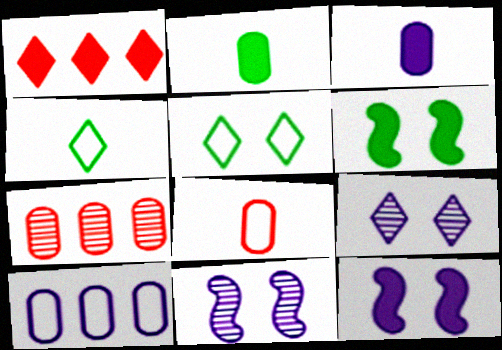[[1, 2, 12], 
[1, 3, 6], 
[1, 4, 9], 
[4, 7, 12]]